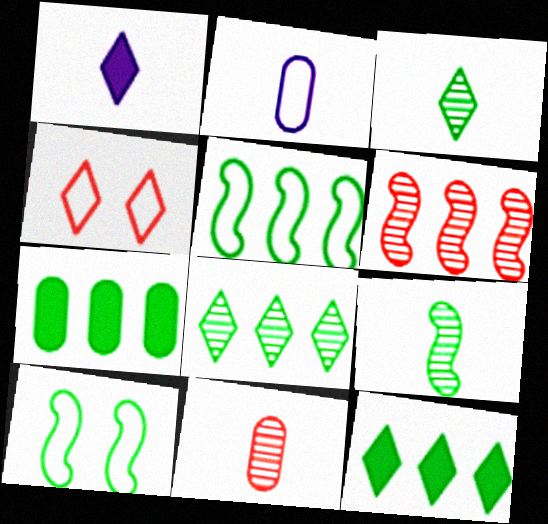[[1, 4, 8], 
[2, 4, 5], 
[3, 7, 10], 
[5, 7, 8]]